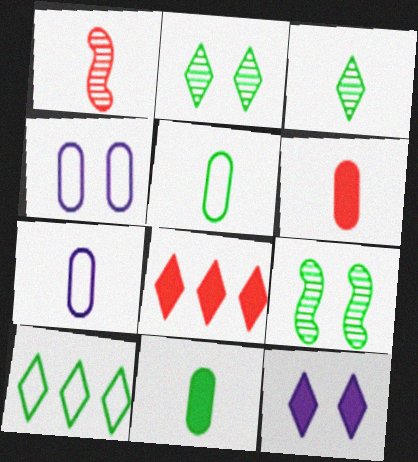[[7, 8, 9], 
[9, 10, 11]]